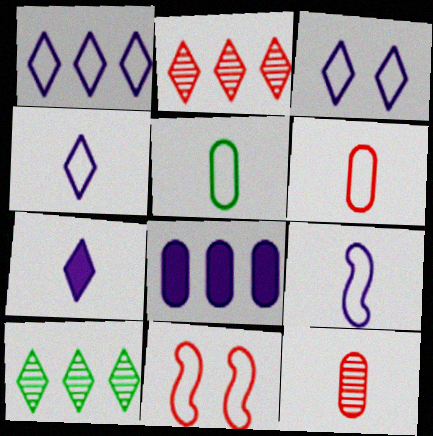[[1, 3, 4], 
[1, 5, 11]]